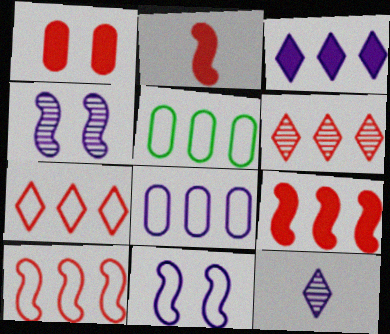[]